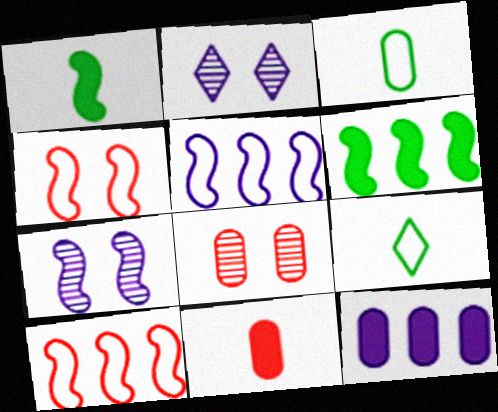[[1, 7, 10], 
[3, 8, 12]]